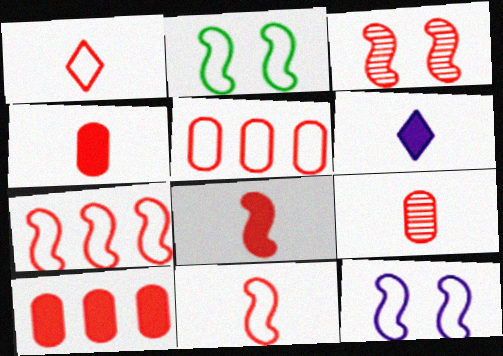[[1, 3, 10], 
[1, 8, 9], 
[3, 7, 8]]